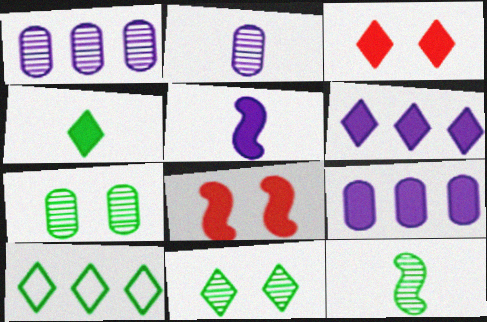[[2, 8, 10], 
[3, 4, 6], 
[4, 8, 9], 
[4, 10, 11]]